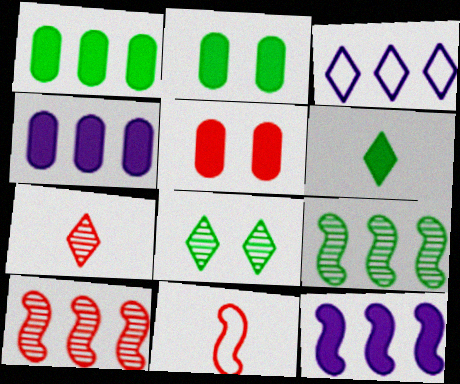[[1, 3, 10], 
[4, 8, 11], 
[5, 6, 12]]